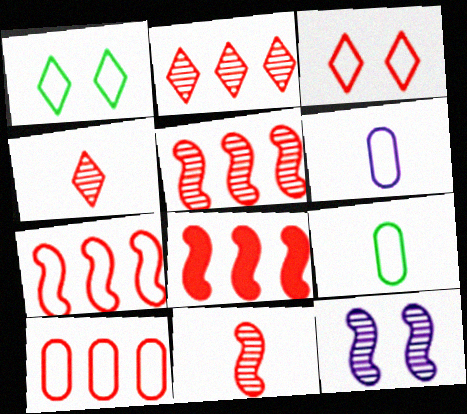[[1, 6, 7], 
[2, 8, 10], 
[5, 7, 8]]